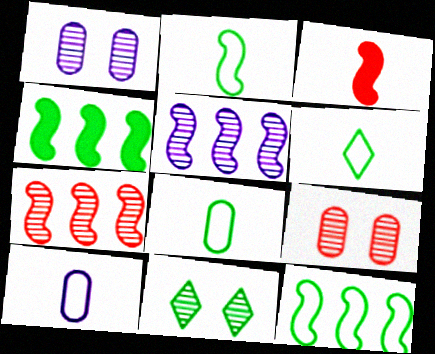[[2, 6, 8], 
[4, 8, 11]]